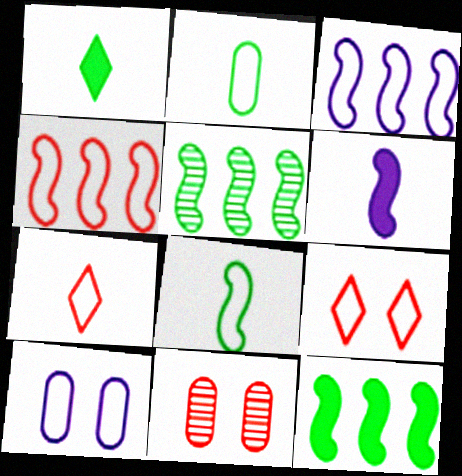[[1, 3, 11], 
[2, 3, 9]]